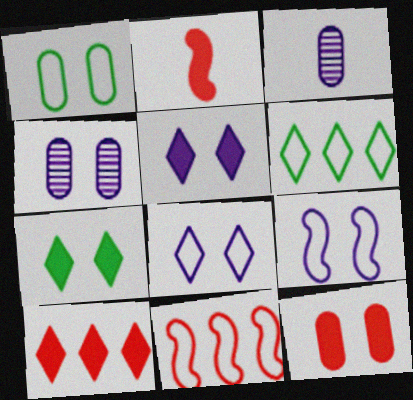[[1, 4, 12], 
[2, 4, 6], 
[2, 10, 12], 
[3, 7, 11], 
[4, 5, 9]]